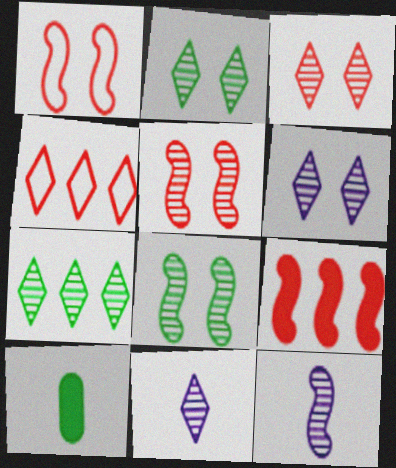[[2, 3, 6], 
[3, 7, 11]]